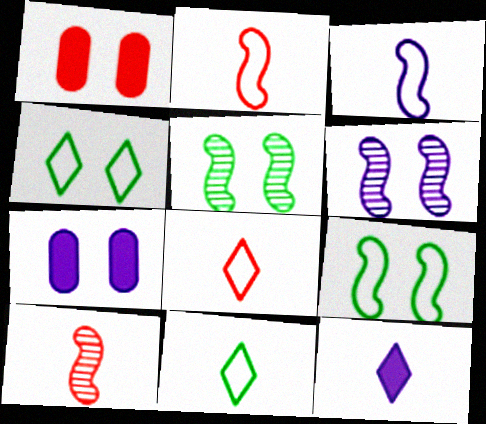[[1, 4, 6]]